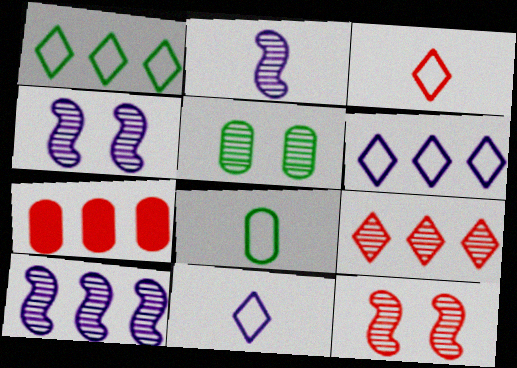[[1, 7, 10], 
[2, 4, 10], 
[2, 5, 9], 
[3, 7, 12]]